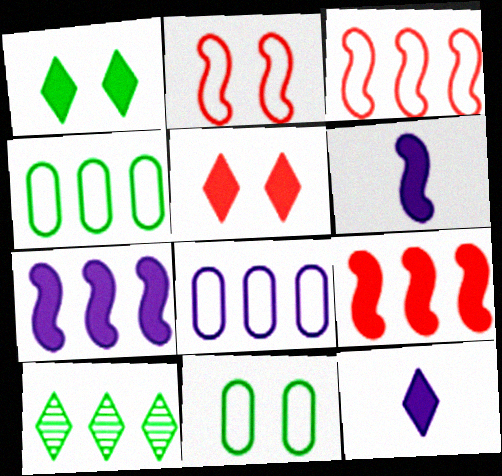[[8, 9, 10]]